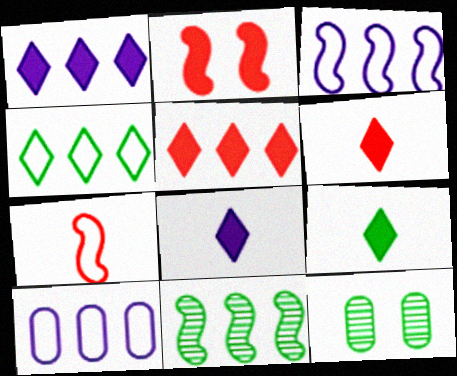[[1, 7, 12], 
[3, 6, 12], 
[5, 10, 11], 
[6, 8, 9]]